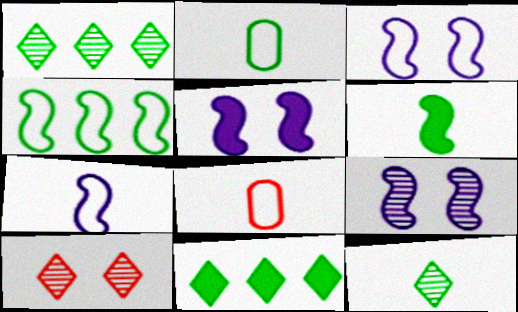[[1, 5, 8], 
[2, 6, 12], 
[3, 5, 9], 
[8, 9, 11]]